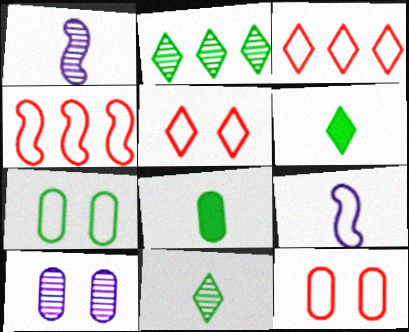[[3, 7, 9], 
[4, 6, 10]]